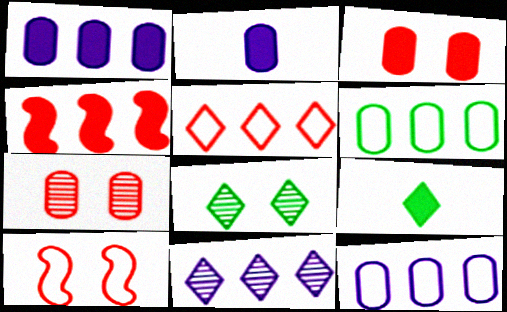[[2, 6, 7], 
[4, 6, 11]]